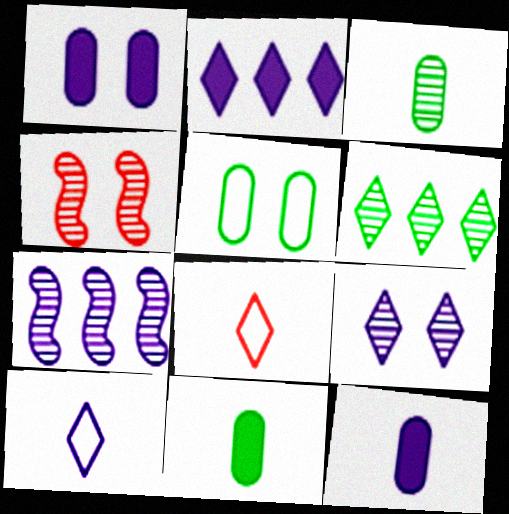[[1, 7, 10], 
[2, 9, 10]]